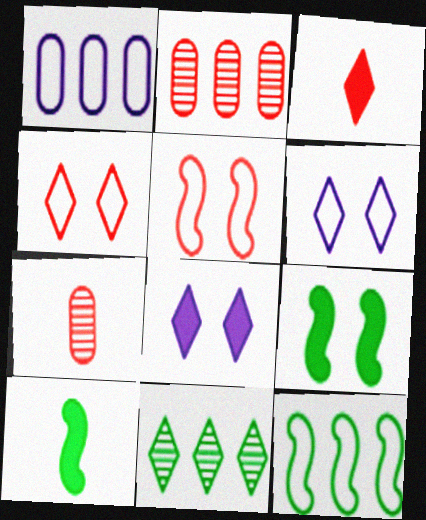[[2, 3, 5], 
[2, 6, 10], 
[3, 6, 11], 
[7, 8, 12]]